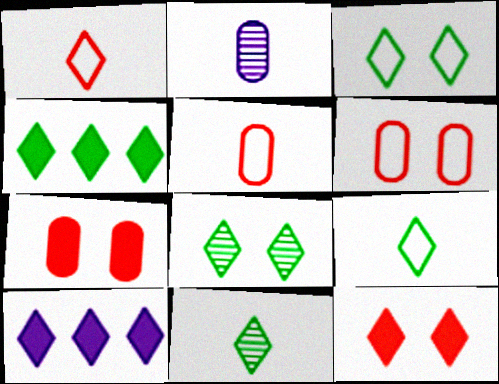[[1, 8, 10], 
[3, 4, 11], 
[4, 8, 9]]